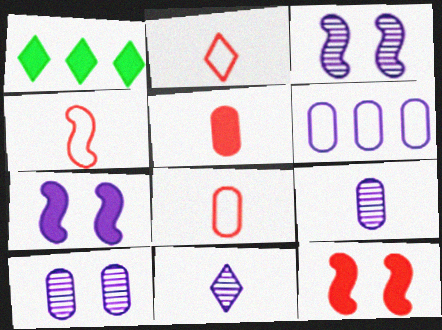[[1, 3, 8], 
[1, 4, 10], 
[1, 5, 7], 
[2, 4, 8], 
[6, 7, 11]]